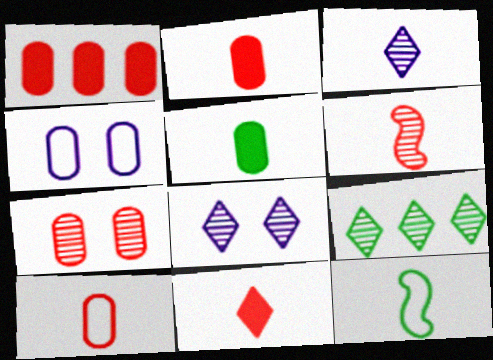[[1, 7, 10], 
[1, 8, 12], 
[2, 3, 12], 
[6, 10, 11]]